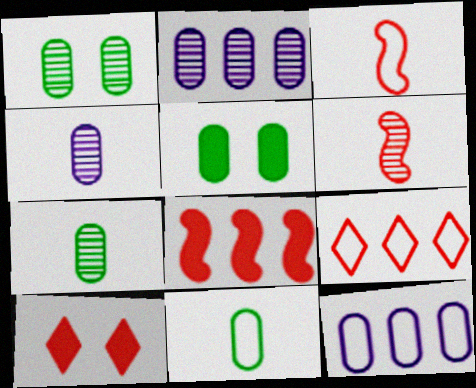[]